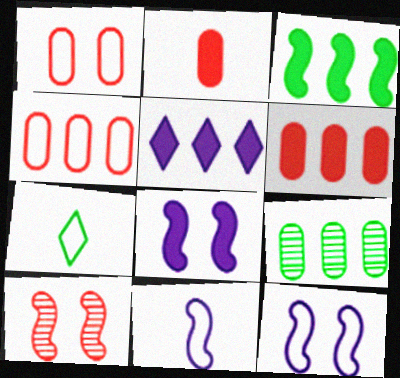[[3, 5, 6], 
[3, 10, 11], 
[4, 7, 12]]